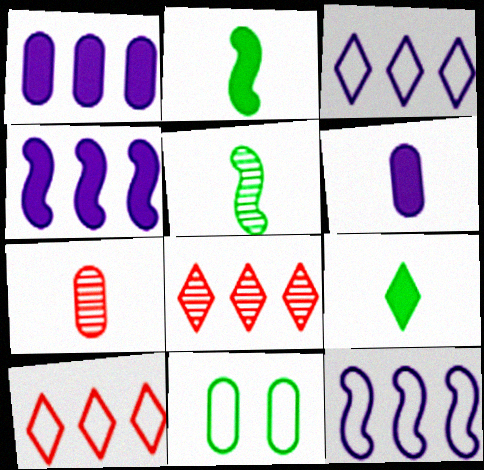[[1, 7, 11]]